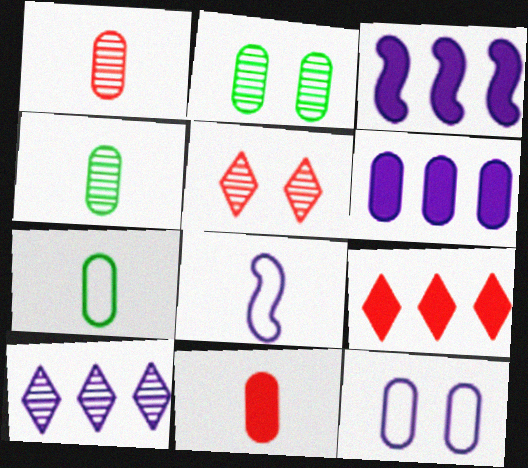[[2, 8, 9], 
[3, 5, 7]]